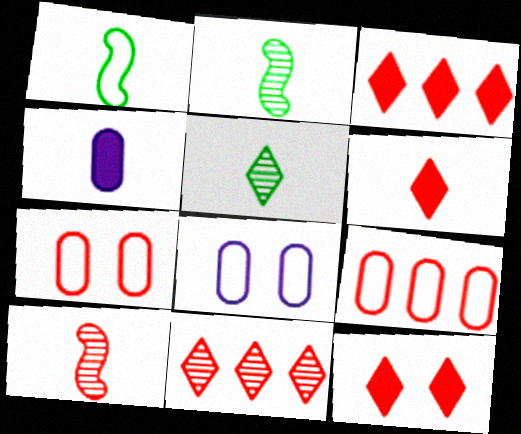[[2, 3, 8], 
[3, 6, 12], 
[3, 7, 10], 
[9, 10, 12]]